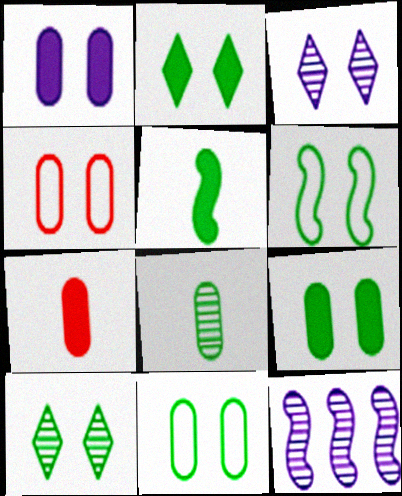[[6, 9, 10]]